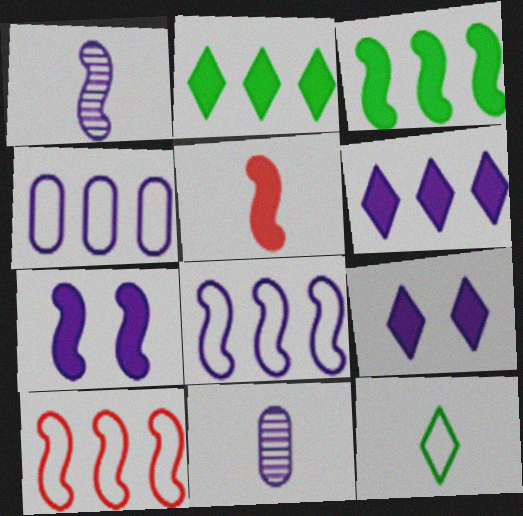[[1, 4, 9], 
[1, 7, 8], 
[3, 5, 7], 
[5, 11, 12], 
[8, 9, 11]]